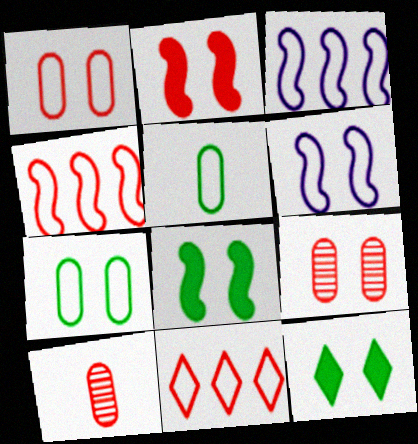[[2, 10, 11], 
[3, 10, 12], 
[5, 6, 11], 
[6, 9, 12]]